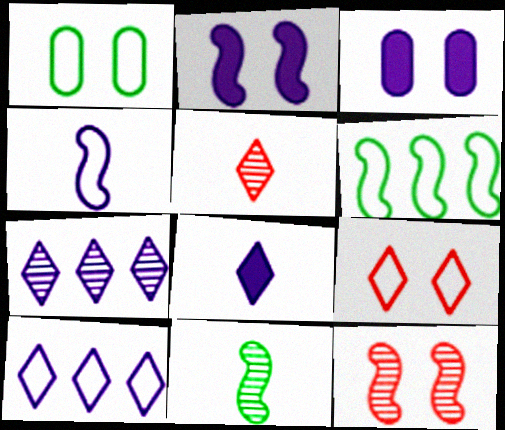[[3, 4, 7], 
[3, 5, 6]]